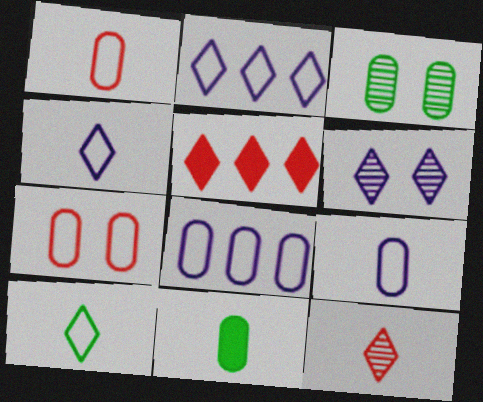[[5, 6, 10]]